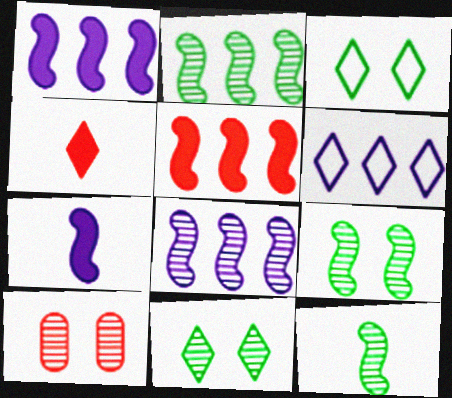[[2, 9, 12], 
[4, 6, 11]]